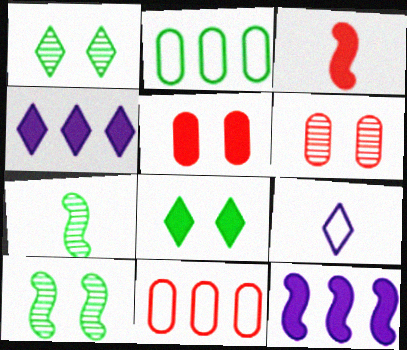[[2, 7, 8]]